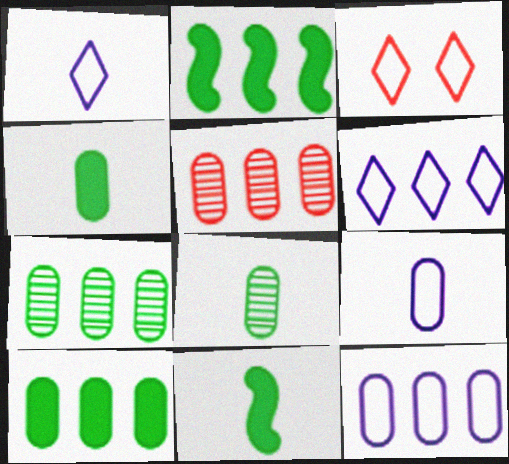[[2, 5, 6], 
[5, 10, 12]]